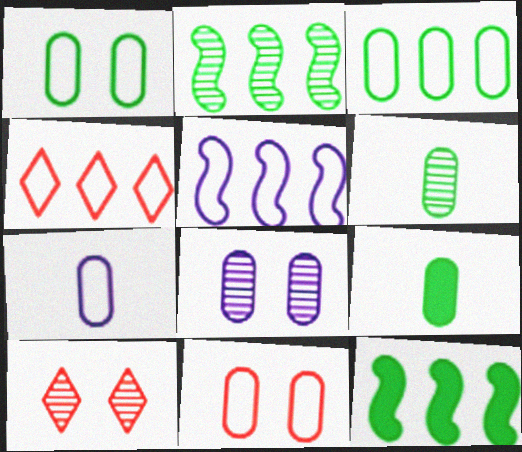[[3, 4, 5], 
[3, 7, 11], 
[5, 9, 10], 
[7, 10, 12]]